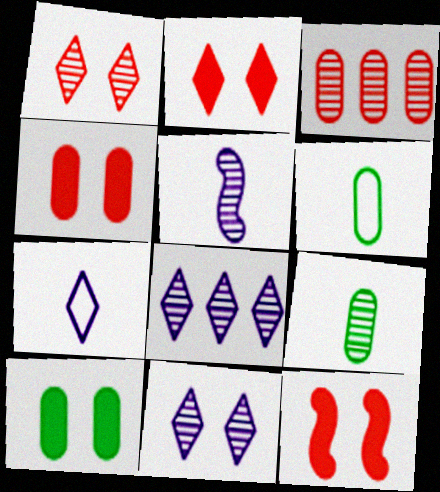[[2, 4, 12], 
[6, 8, 12]]